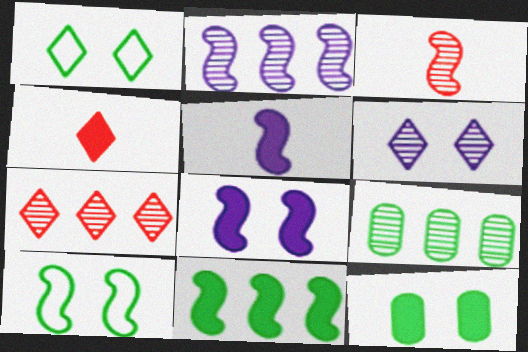[[2, 7, 9], 
[3, 6, 9]]